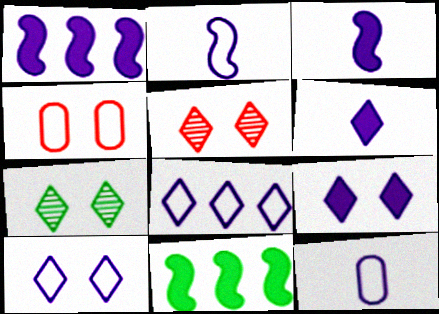[[5, 11, 12]]